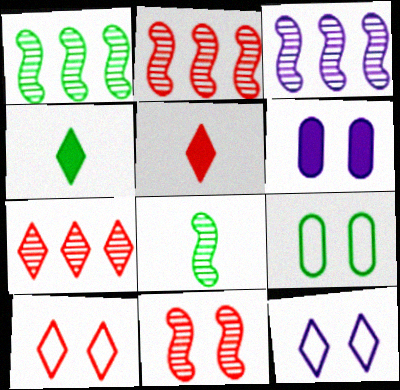[[1, 2, 3], 
[1, 4, 9], 
[3, 5, 9], 
[3, 8, 11], 
[4, 7, 12], 
[5, 7, 10]]